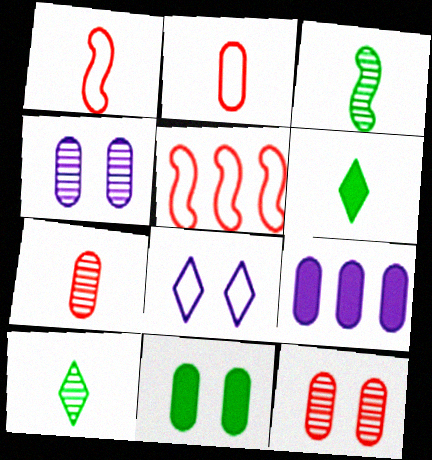[[4, 5, 6]]